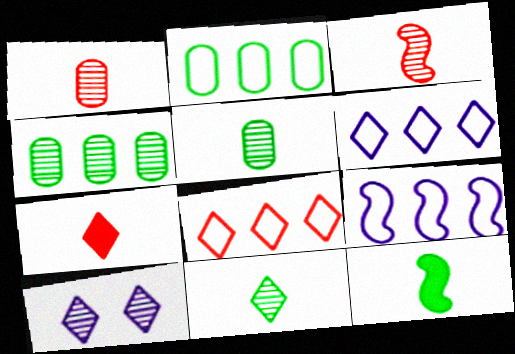[[2, 8, 9], 
[3, 4, 10]]